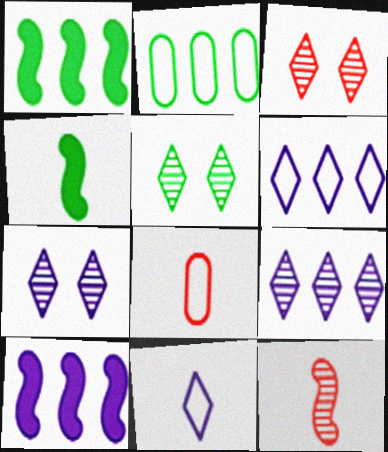[[1, 7, 8], 
[2, 4, 5], 
[3, 5, 7], 
[5, 8, 10]]